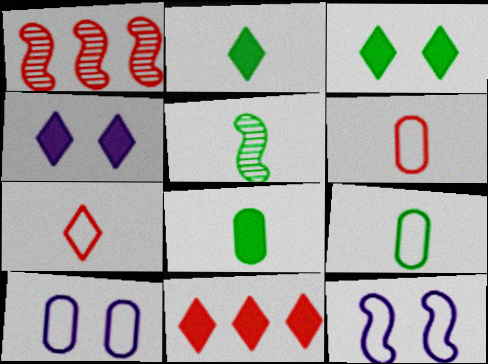[[1, 2, 10], 
[1, 4, 9], 
[2, 4, 11], 
[2, 5, 9], 
[5, 10, 11]]